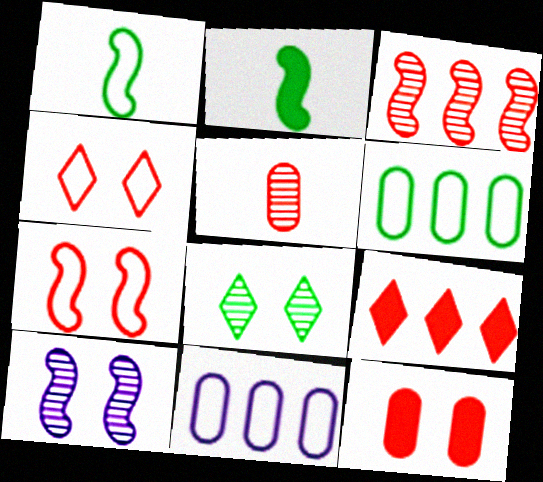[[1, 4, 11], 
[2, 6, 8], 
[5, 7, 9]]